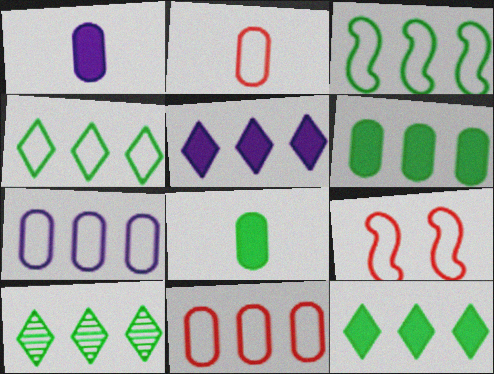[[1, 9, 10], 
[3, 6, 10], 
[4, 10, 12]]